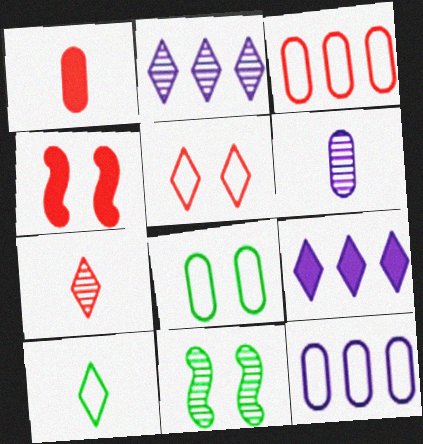[[3, 4, 7]]